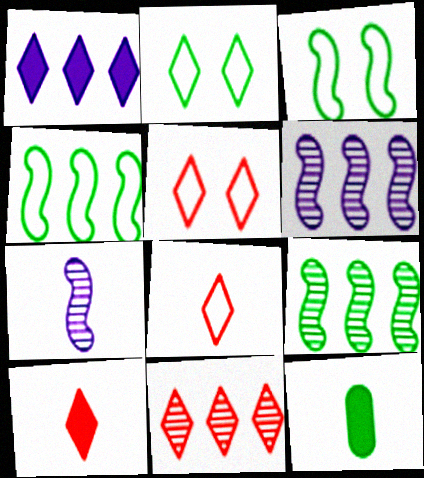[[2, 9, 12], 
[5, 6, 12], 
[5, 10, 11], 
[7, 8, 12]]